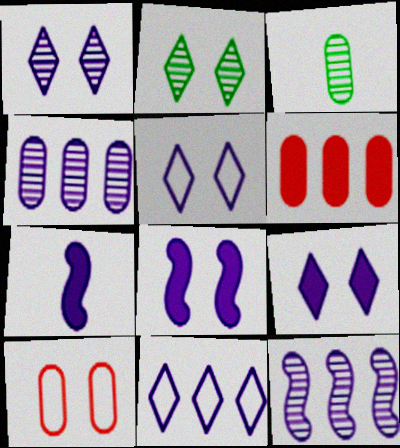[[1, 5, 9], 
[2, 8, 10], 
[4, 5, 7]]